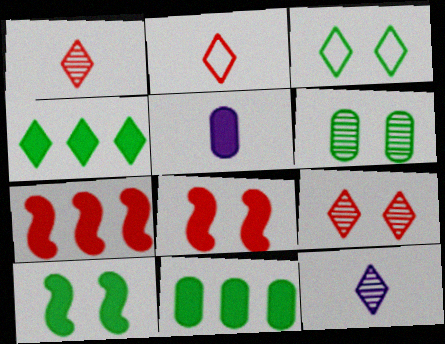[[3, 6, 10], 
[4, 5, 8]]